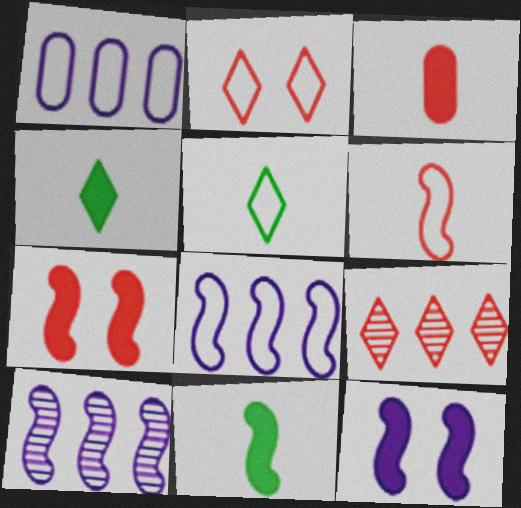[]